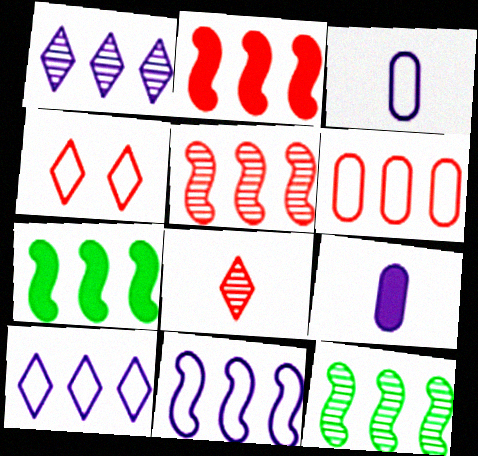[[1, 6, 7], 
[2, 11, 12], 
[4, 9, 12], 
[5, 7, 11]]